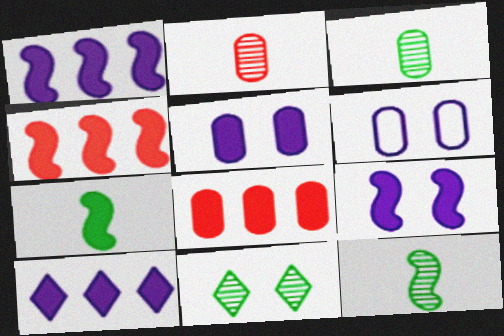[[3, 6, 8], 
[4, 7, 9]]